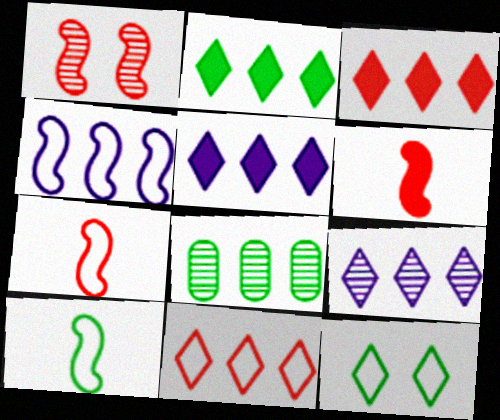[[2, 3, 5], 
[2, 9, 11], 
[3, 4, 8]]